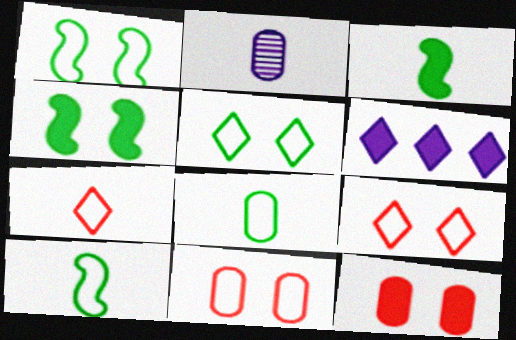[[2, 3, 7], 
[3, 6, 12]]